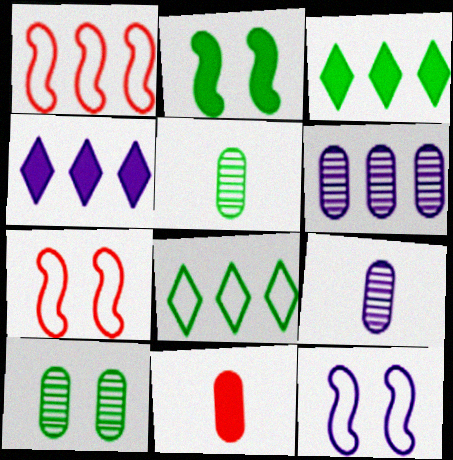[[1, 3, 6], 
[2, 4, 11], 
[2, 5, 8], 
[3, 7, 9], 
[4, 5, 7], 
[4, 9, 12]]